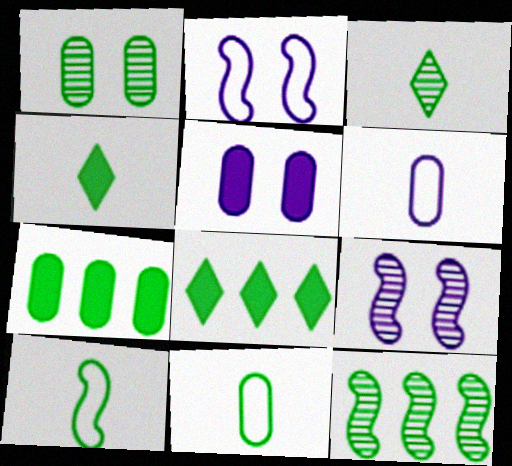[[1, 3, 12], 
[1, 7, 11], 
[1, 8, 10]]